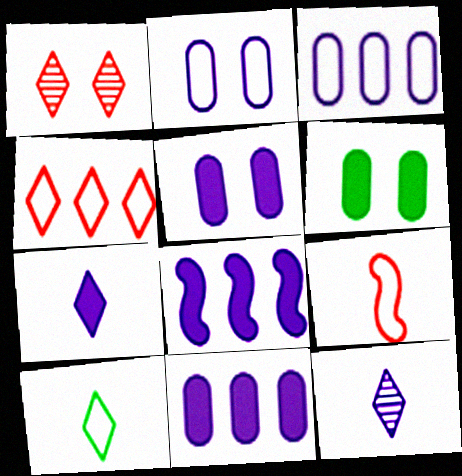[[2, 8, 12], 
[5, 7, 8]]